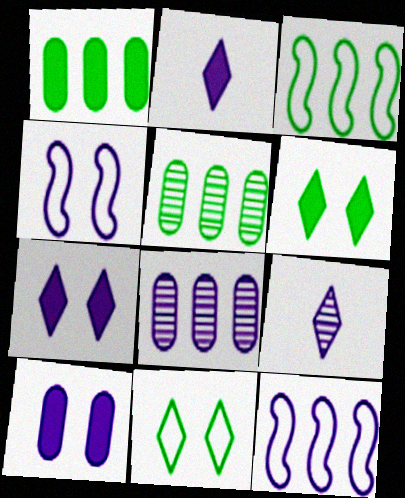[[2, 4, 8], 
[9, 10, 12]]